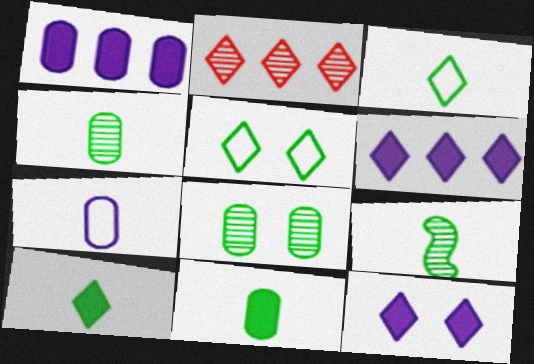[[2, 3, 12], 
[3, 9, 11]]